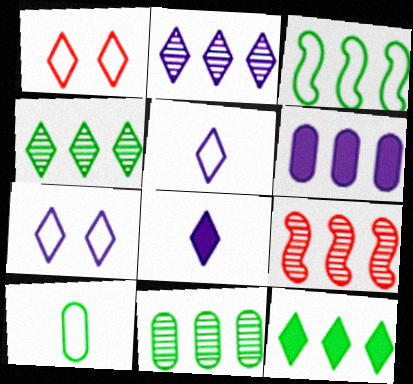[[1, 4, 8], 
[2, 7, 8], 
[2, 9, 11], 
[3, 11, 12]]